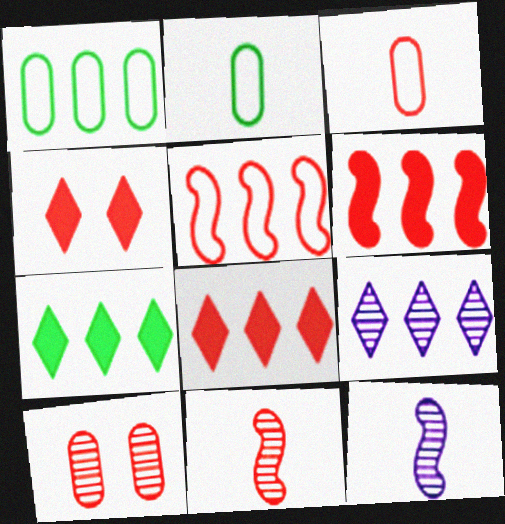[[1, 4, 12], 
[1, 6, 9]]